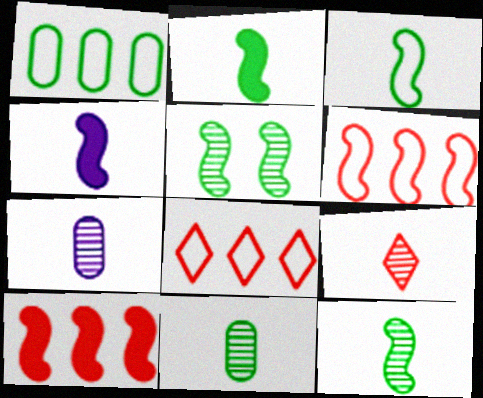[[2, 3, 12], 
[4, 5, 6], 
[7, 9, 12]]